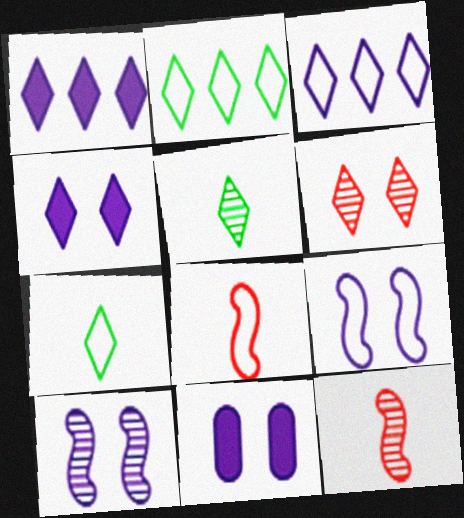[[1, 6, 7], 
[2, 11, 12]]